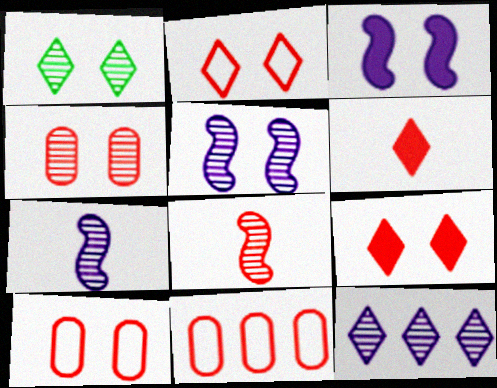[[1, 3, 10], 
[1, 4, 5], 
[8, 9, 11]]